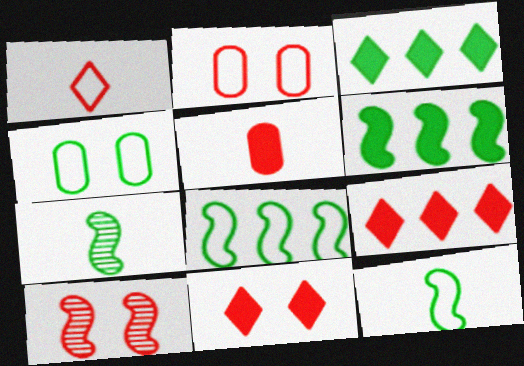[[2, 10, 11], 
[3, 4, 7]]